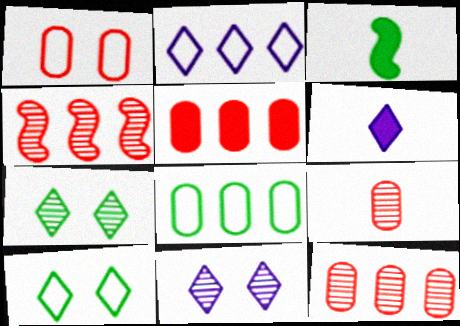[[1, 5, 9], 
[2, 6, 11], 
[3, 7, 8]]